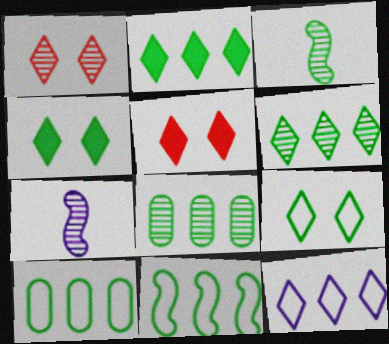[[1, 7, 8], 
[2, 8, 11], 
[3, 4, 10], 
[5, 7, 10]]